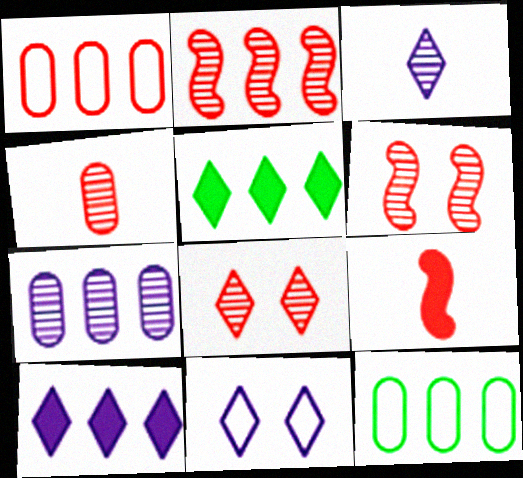[[1, 8, 9], 
[2, 4, 8], 
[2, 10, 12], 
[3, 10, 11]]